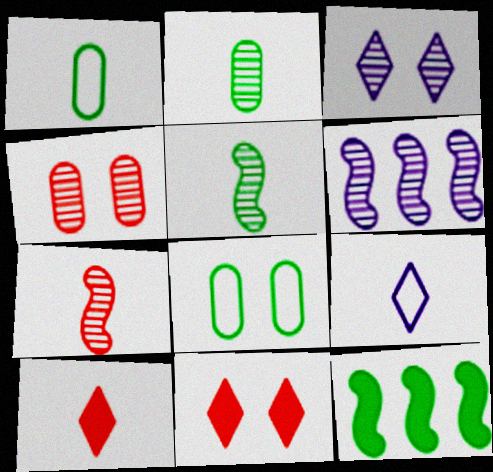[[1, 6, 11], 
[4, 9, 12], 
[6, 8, 10]]